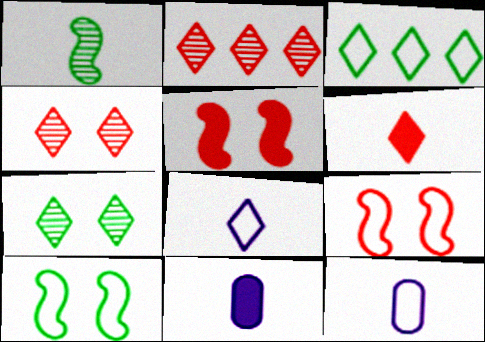[[1, 6, 12], 
[2, 10, 11], 
[3, 9, 12]]